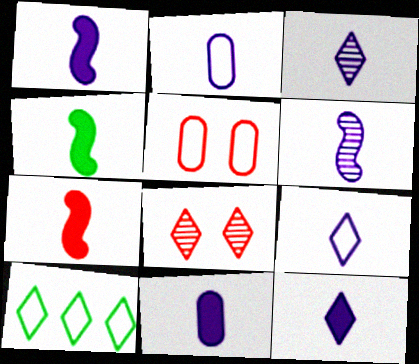[[1, 2, 3], 
[1, 4, 7], 
[1, 11, 12], 
[2, 6, 12], 
[3, 9, 12], 
[6, 9, 11], 
[8, 10, 12]]